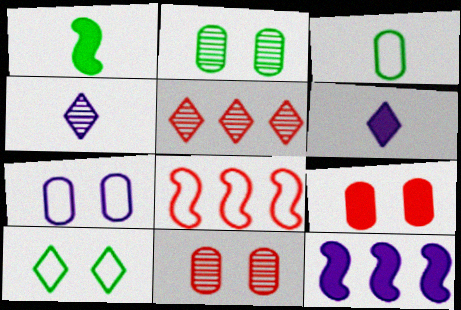[[1, 5, 7], 
[2, 6, 8], 
[2, 7, 9], 
[4, 7, 12], 
[5, 6, 10]]